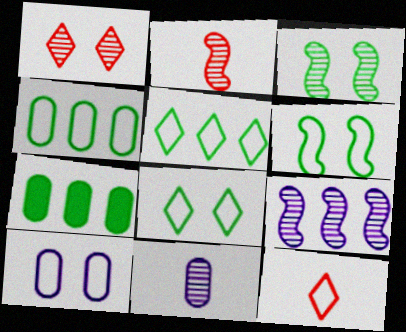[[2, 3, 9]]